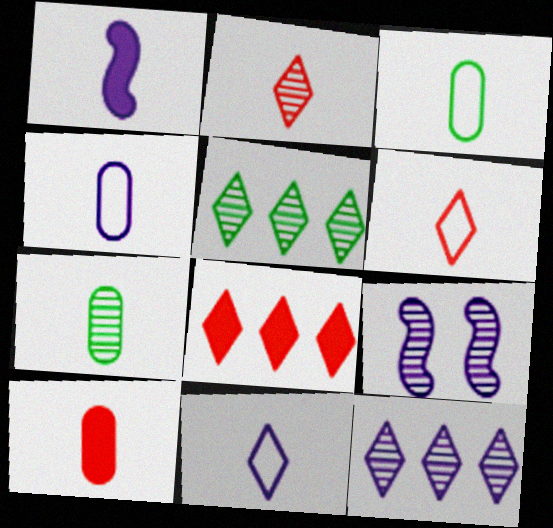[[1, 2, 3], 
[1, 6, 7], 
[3, 8, 9], 
[4, 7, 10]]